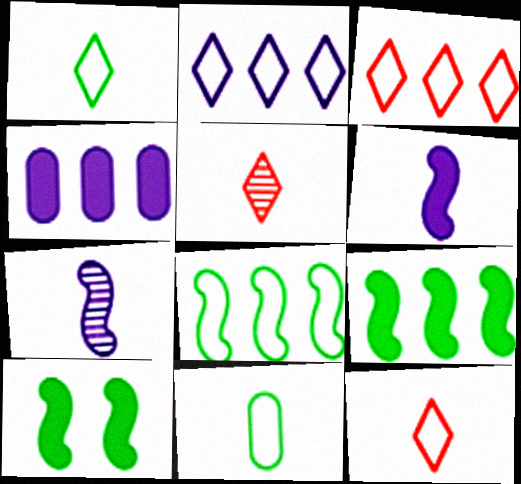[[5, 6, 11]]